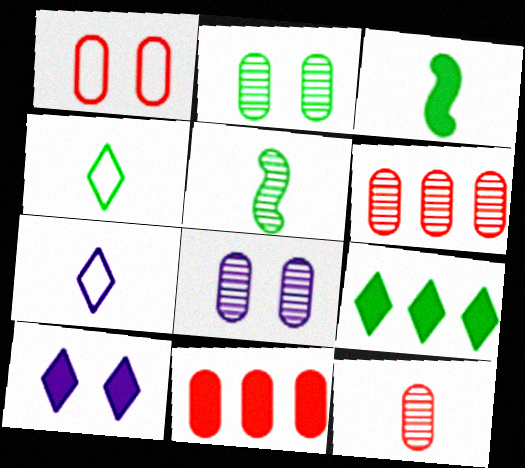[[1, 11, 12], 
[3, 7, 12], 
[3, 10, 11]]